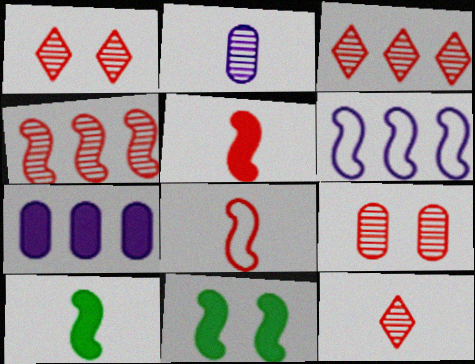[[1, 3, 12], 
[4, 9, 12]]